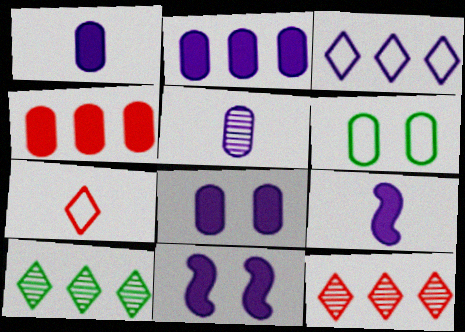[[1, 2, 8], 
[3, 5, 11], 
[4, 5, 6], 
[6, 9, 12]]